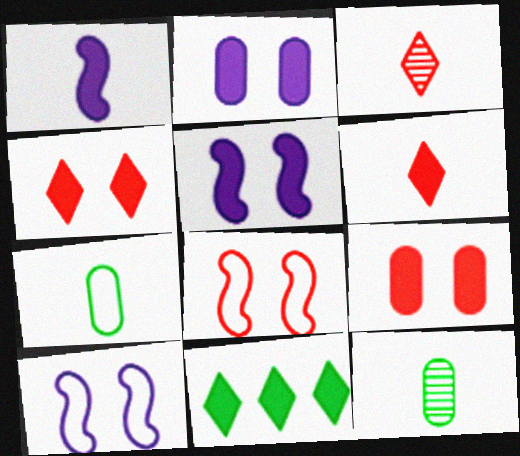[[1, 3, 7], 
[1, 9, 11]]